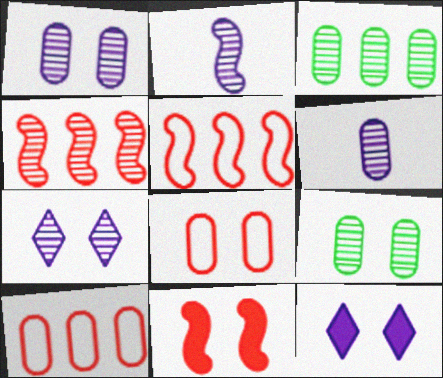[]